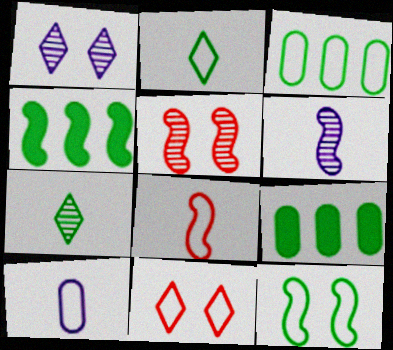[[1, 8, 9], 
[2, 3, 12], 
[2, 8, 10], 
[6, 9, 11], 
[7, 9, 12]]